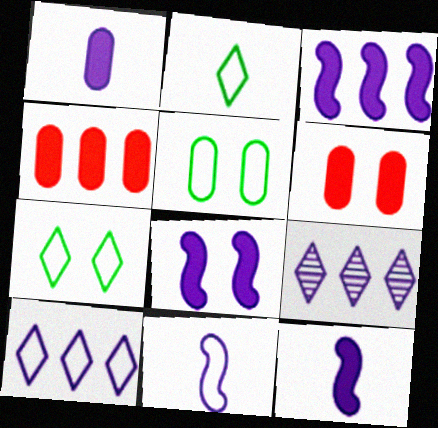[[3, 8, 12]]